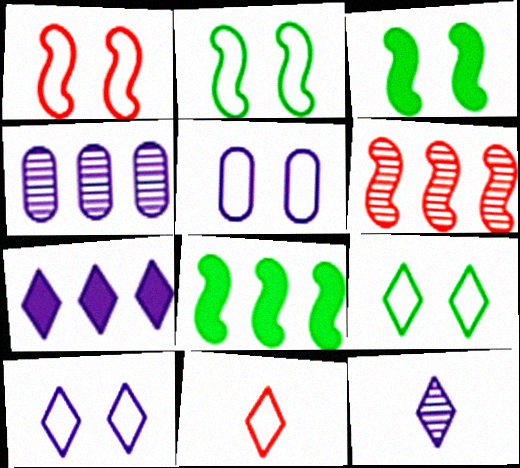[[1, 5, 9], 
[3, 4, 11], 
[7, 10, 12]]